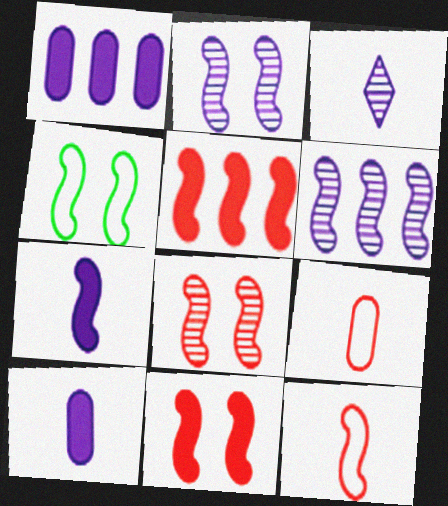[[2, 4, 11], 
[5, 8, 12]]